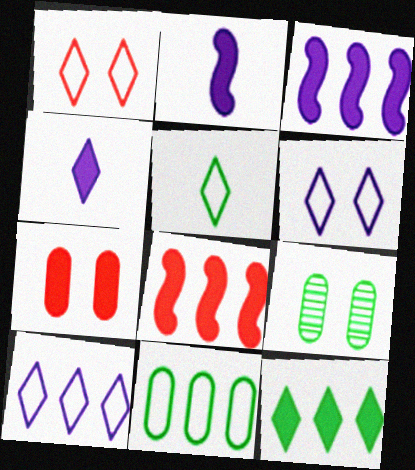[[1, 5, 10], 
[2, 7, 12]]